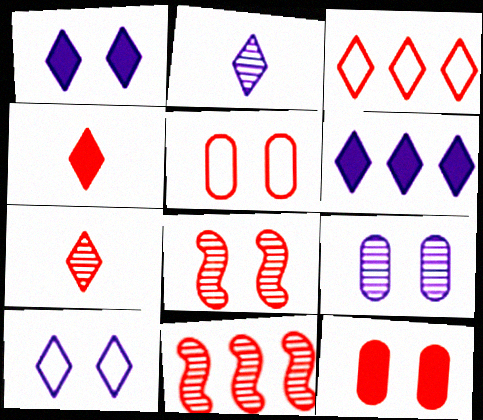[[2, 6, 10], 
[4, 5, 11]]